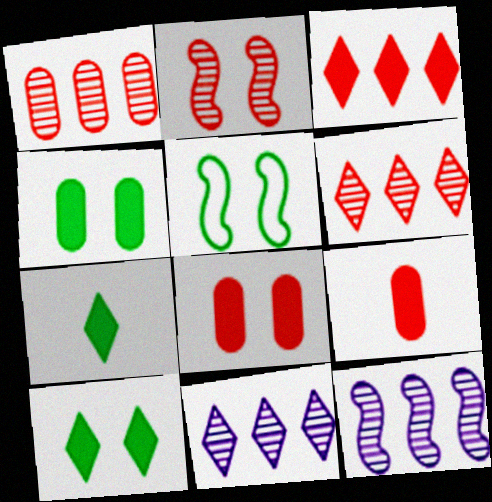[[5, 9, 11]]